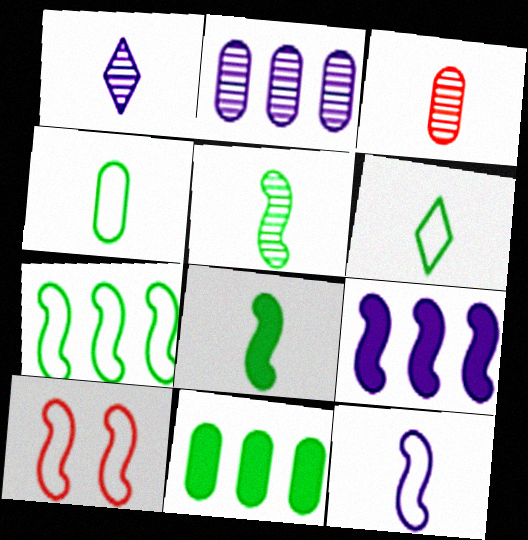[[1, 3, 5], 
[1, 10, 11], 
[5, 9, 10], 
[7, 10, 12]]